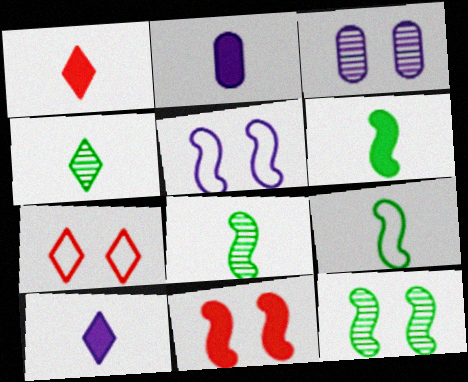[[1, 2, 6], 
[5, 11, 12], 
[6, 8, 9]]